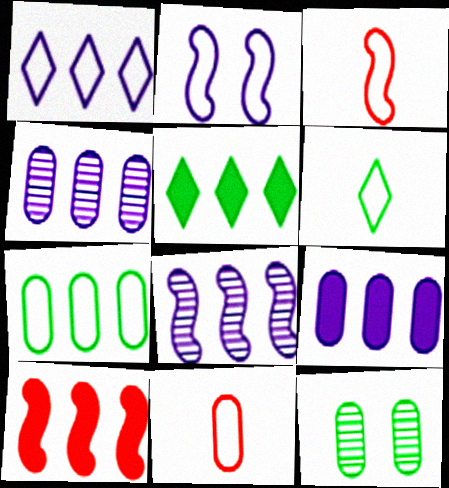[[1, 8, 9], 
[5, 9, 10], 
[9, 11, 12]]